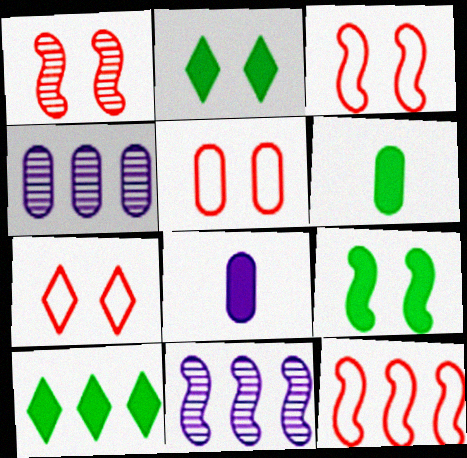[[3, 5, 7], 
[4, 5, 6], 
[4, 10, 12], 
[6, 7, 11], 
[6, 9, 10]]